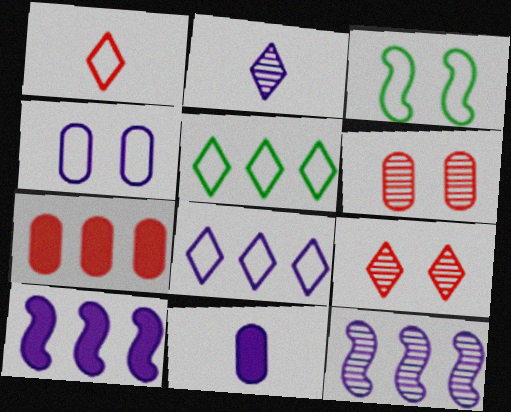[[2, 3, 7], 
[2, 4, 10], 
[5, 7, 12]]